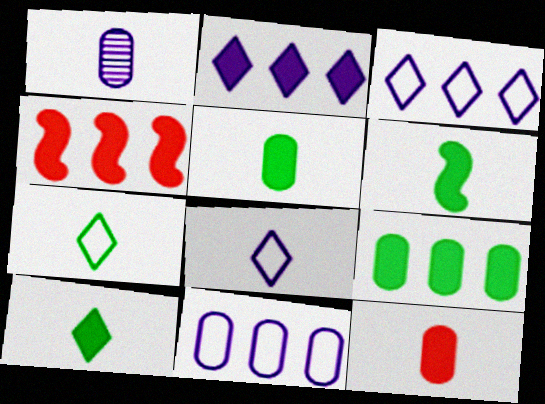[[2, 4, 9], 
[5, 6, 10]]